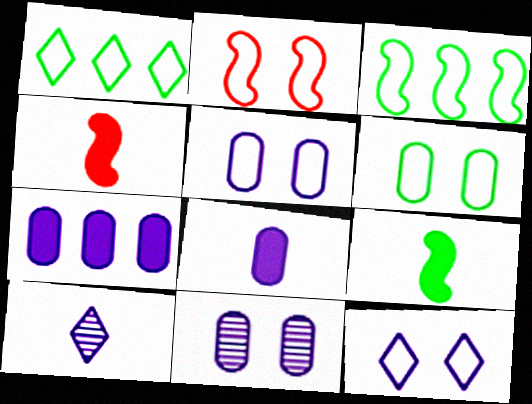[[1, 4, 11], 
[2, 6, 12]]